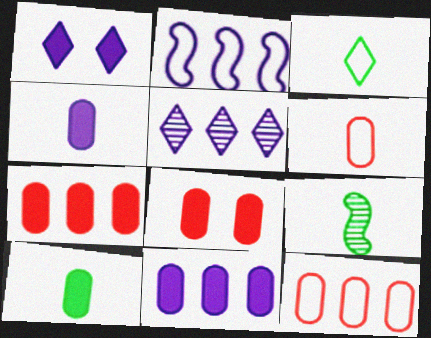[[1, 9, 12], 
[2, 5, 11], 
[3, 9, 10], 
[8, 10, 11]]